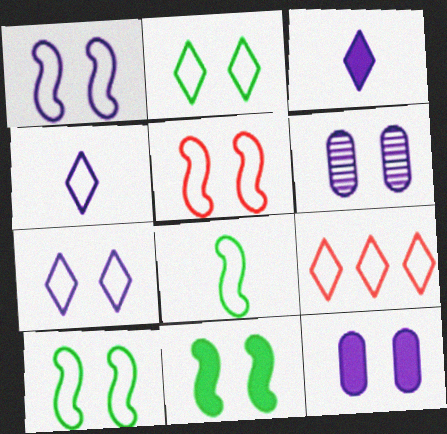[[1, 5, 10], 
[2, 4, 9]]